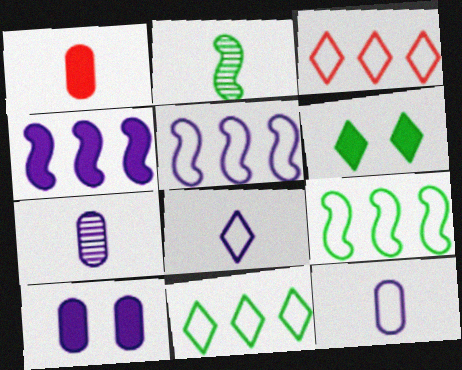[[1, 2, 8], 
[1, 4, 6], 
[2, 3, 10]]